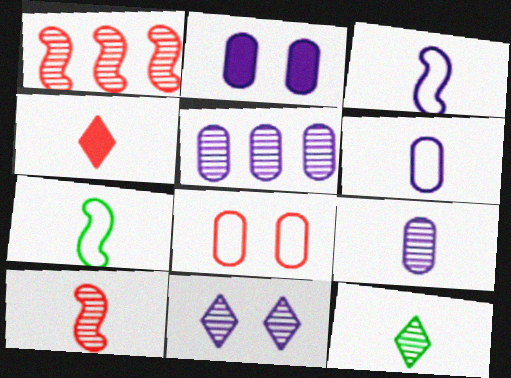[[1, 4, 8], 
[2, 5, 6], 
[4, 7, 9], 
[9, 10, 12]]